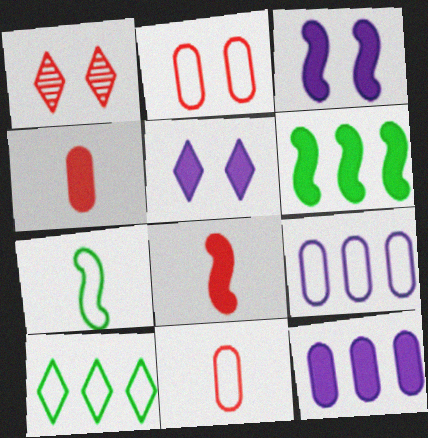[[1, 7, 12], 
[3, 6, 8], 
[4, 5, 6]]